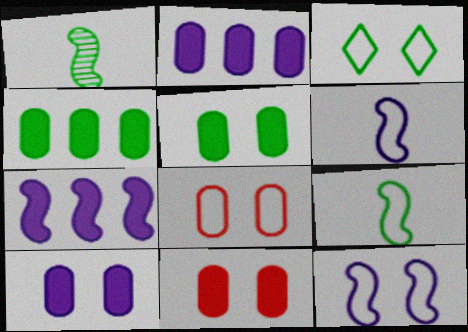[[1, 3, 4], 
[3, 8, 12], 
[5, 10, 11]]